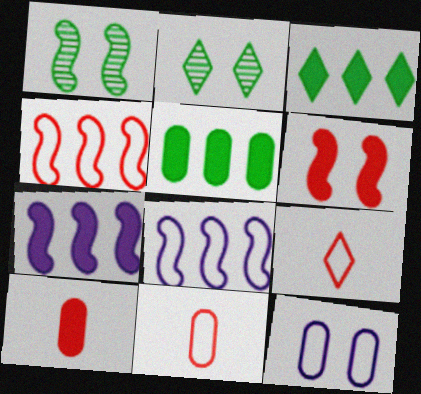[[2, 6, 12], 
[2, 7, 11], 
[2, 8, 10]]